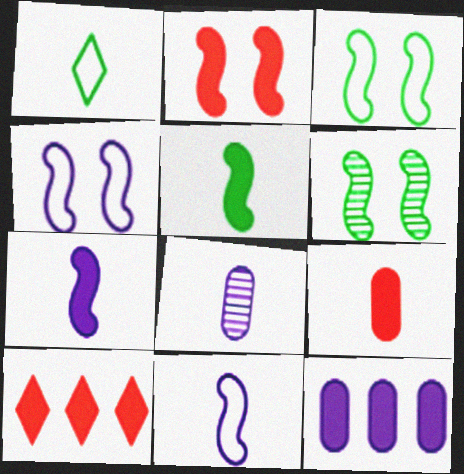[[2, 4, 6], 
[2, 9, 10], 
[3, 8, 10]]